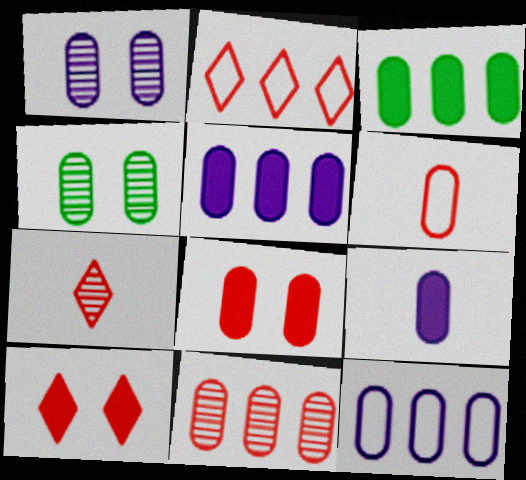[[1, 3, 6], 
[1, 9, 12], 
[2, 7, 10], 
[3, 8, 9], 
[3, 11, 12], 
[4, 5, 6], 
[6, 8, 11]]